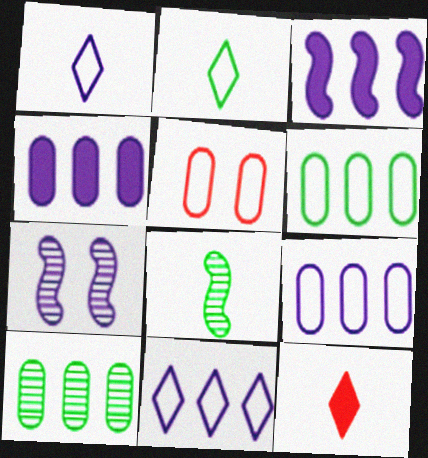[[1, 4, 7], 
[6, 7, 12]]